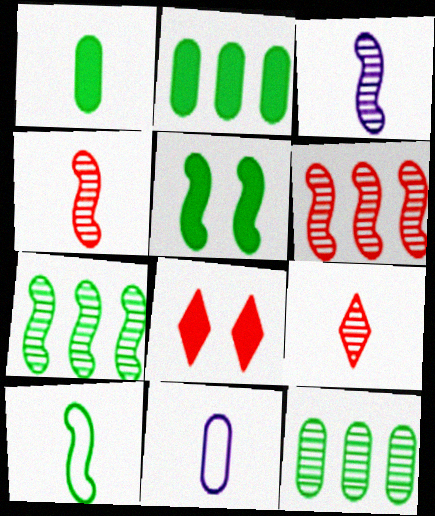[[5, 7, 10], 
[7, 8, 11]]